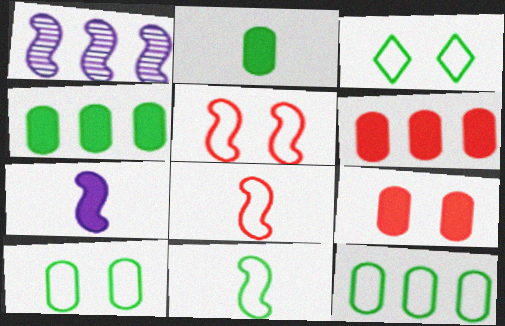[[3, 11, 12]]